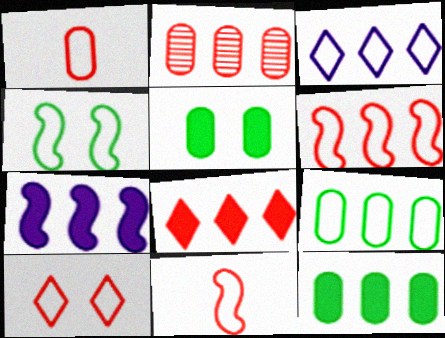[[1, 3, 4], 
[1, 6, 10], 
[2, 6, 8], 
[3, 6, 9], 
[7, 8, 12]]